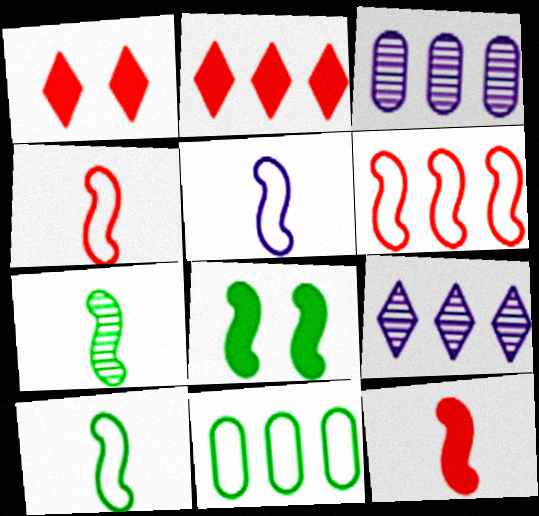[[1, 3, 10], 
[4, 5, 10], 
[5, 7, 12]]